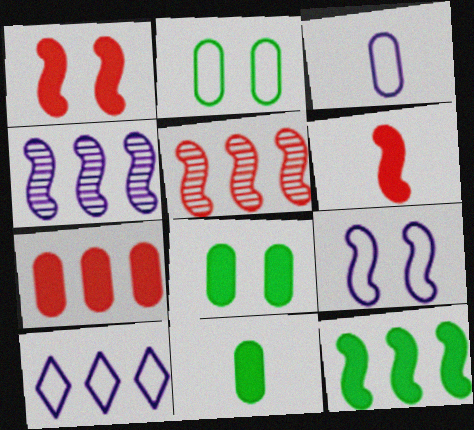[[3, 9, 10]]